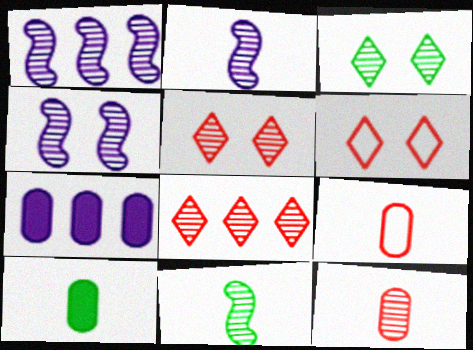[[1, 2, 4], 
[1, 3, 12], 
[1, 6, 10], 
[6, 7, 11]]